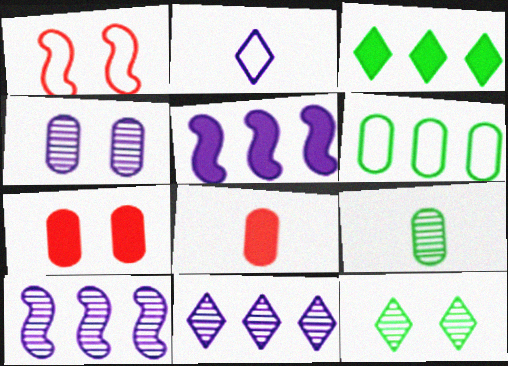[[1, 2, 6], 
[2, 4, 5], 
[4, 6, 8]]